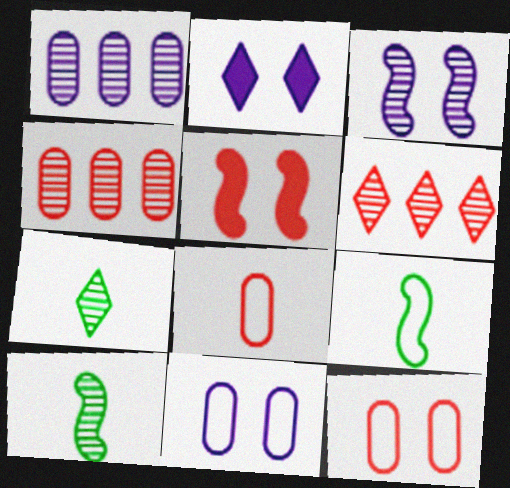[[2, 3, 11], 
[2, 4, 9], 
[3, 4, 7], 
[5, 6, 8]]